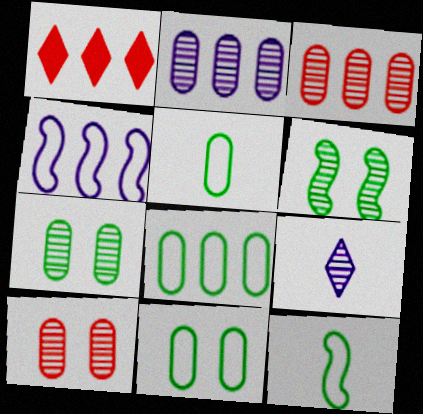[[3, 6, 9], 
[5, 8, 11]]